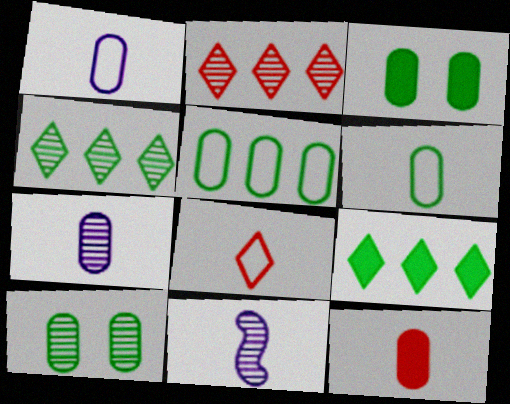[[2, 10, 11], 
[6, 7, 12]]